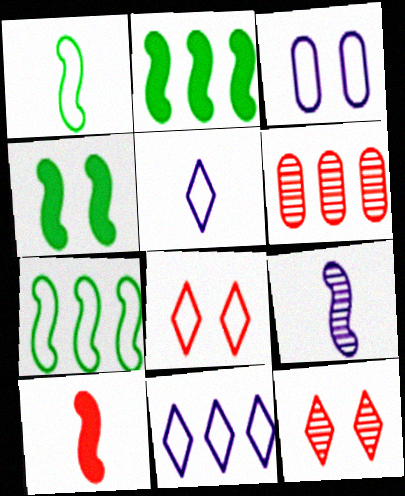[[1, 9, 10], 
[2, 6, 11], 
[3, 4, 12], 
[4, 5, 6], 
[6, 8, 10]]